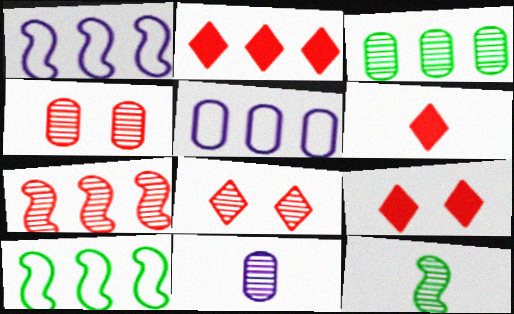[[1, 2, 3], 
[2, 6, 9], 
[3, 4, 11], 
[5, 9, 12], 
[9, 10, 11]]